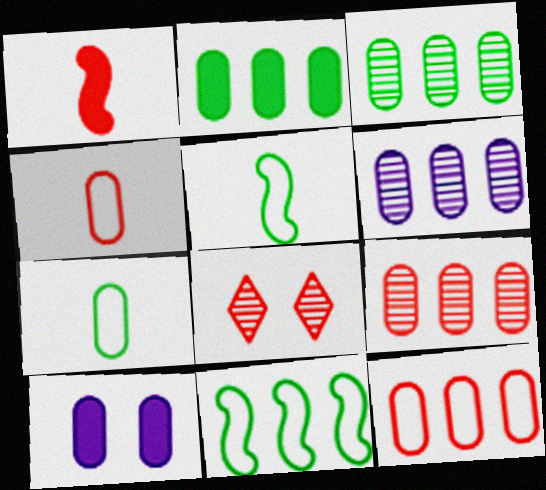[[1, 8, 12], 
[2, 6, 12], 
[3, 4, 10], 
[3, 6, 9], 
[7, 9, 10]]